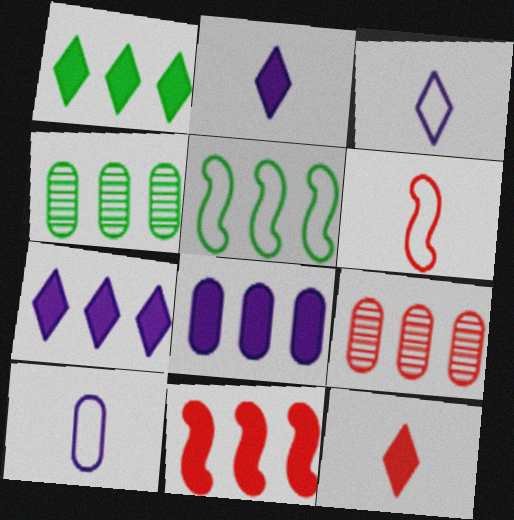[[1, 4, 5], 
[1, 8, 11], 
[5, 7, 9]]